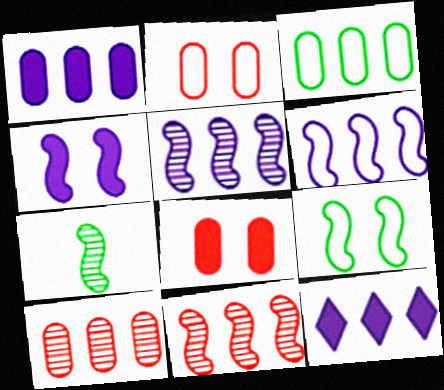[[1, 3, 10], 
[2, 7, 12], 
[3, 11, 12]]